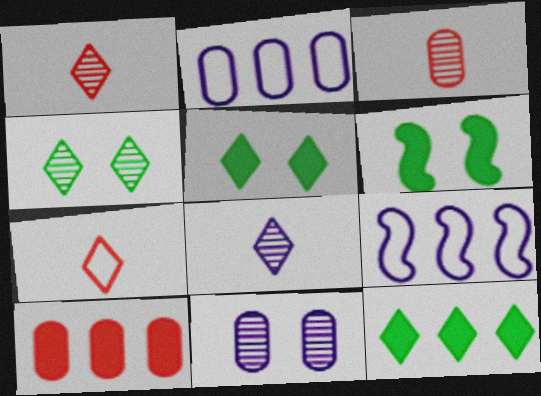[[1, 2, 6], 
[3, 5, 9]]